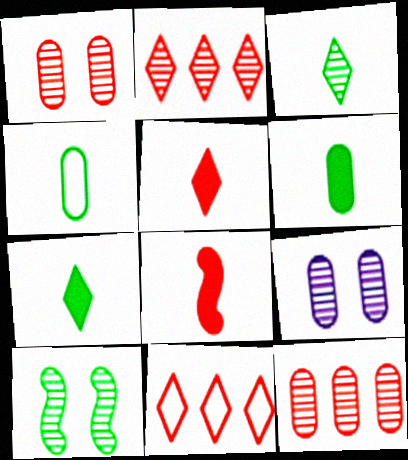[[1, 8, 11]]